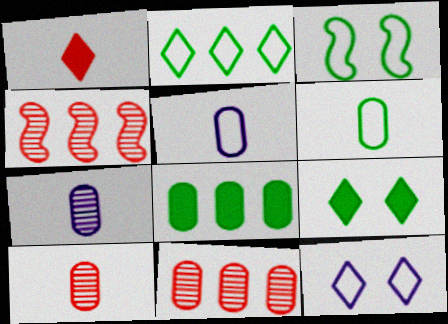[[2, 3, 6], 
[4, 5, 9]]